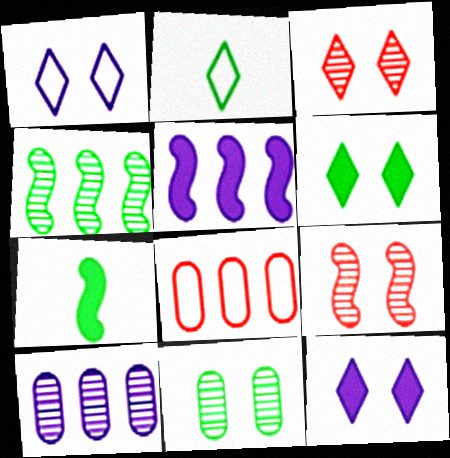[[1, 3, 6]]